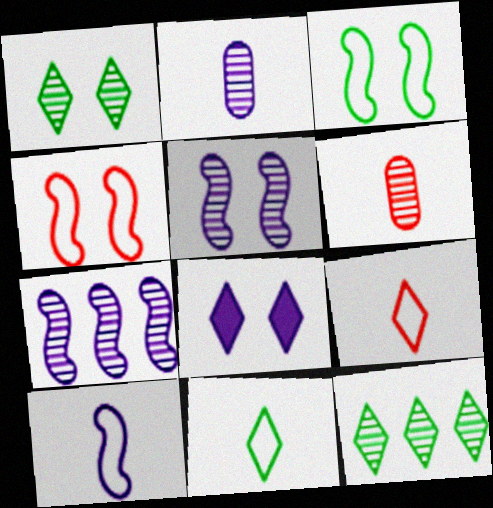[[1, 6, 7], 
[5, 6, 12], 
[8, 9, 12]]